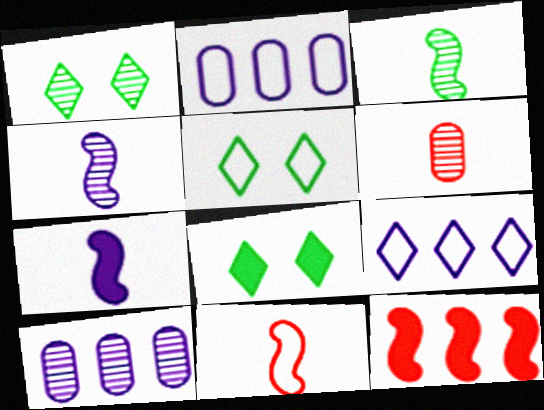[[1, 5, 8], 
[2, 5, 11], 
[3, 7, 11], 
[8, 10, 11]]